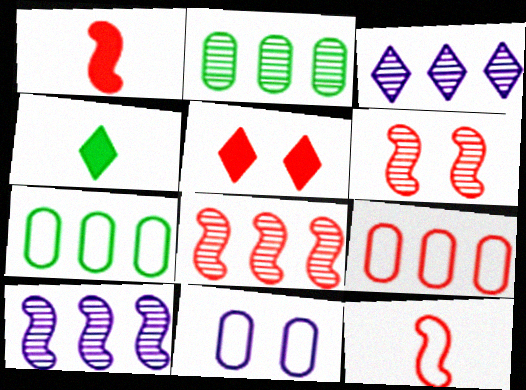[[2, 3, 8], 
[4, 8, 11]]